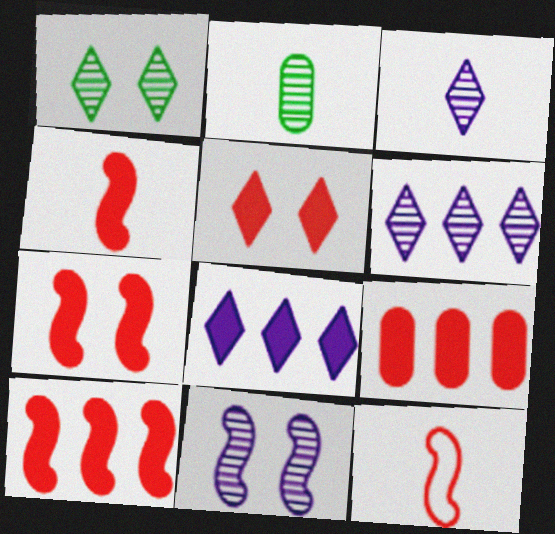[[4, 5, 9], 
[4, 7, 10]]